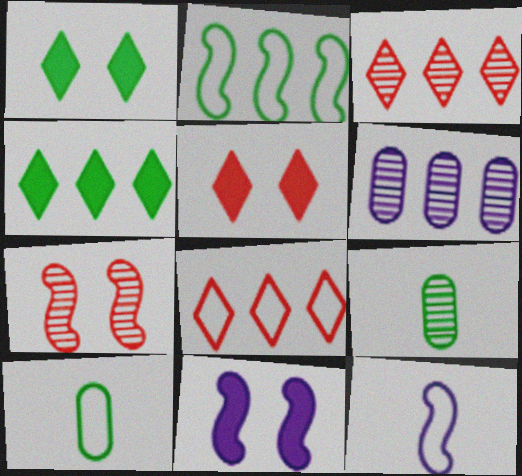[[1, 2, 9], 
[3, 10, 11], 
[8, 9, 11]]